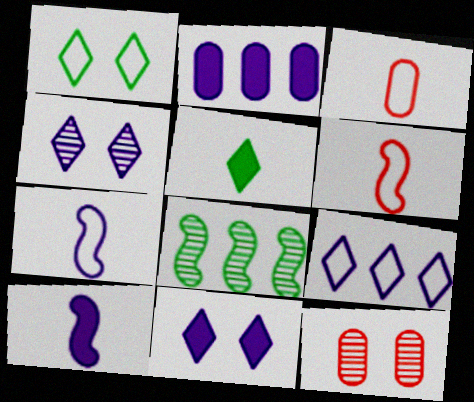[[2, 4, 7], 
[2, 10, 11], 
[3, 8, 11]]